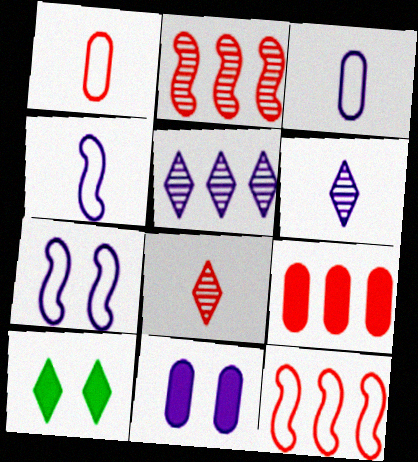[[2, 3, 10], 
[4, 5, 11]]